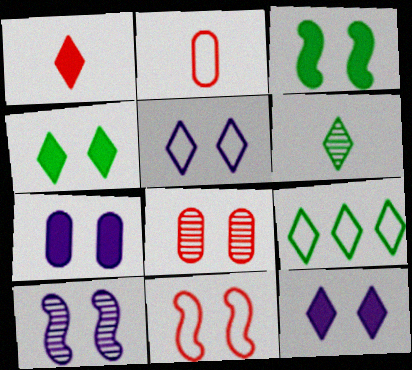[[3, 5, 8], 
[3, 10, 11], 
[4, 6, 9], 
[5, 7, 10]]